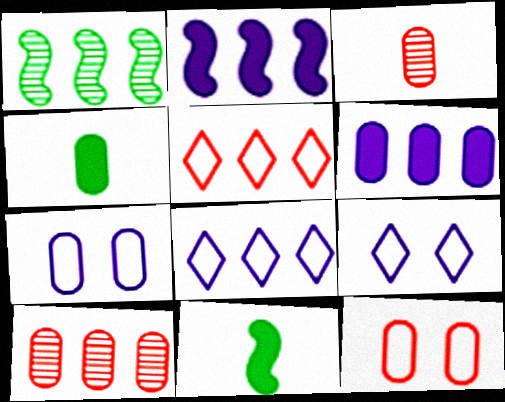[[1, 5, 6], 
[4, 7, 10], 
[9, 10, 11]]